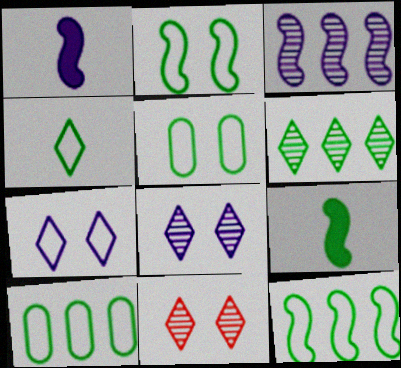[[1, 10, 11], 
[2, 4, 10], 
[4, 5, 12], 
[5, 6, 9]]